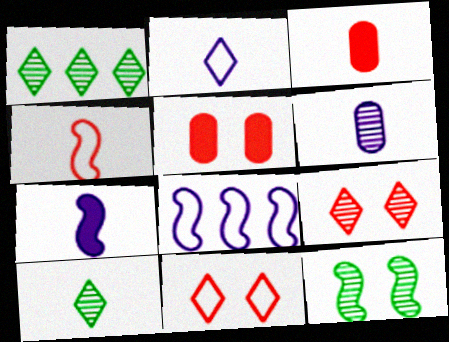[[2, 6, 7], 
[5, 8, 10]]